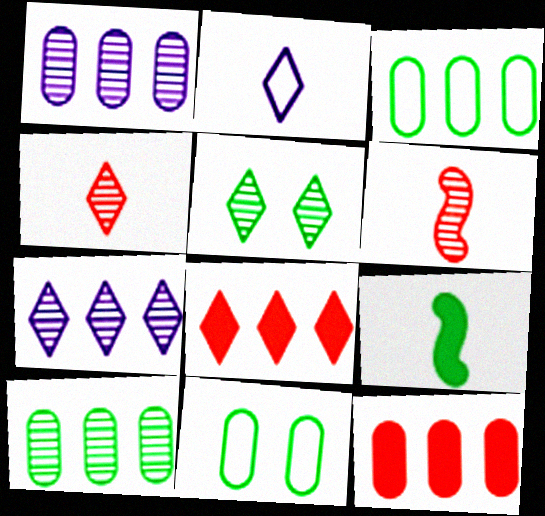[[1, 3, 12], 
[1, 5, 6], 
[2, 5, 8], 
[3, 5, 9], 
[4, 5, 7]]